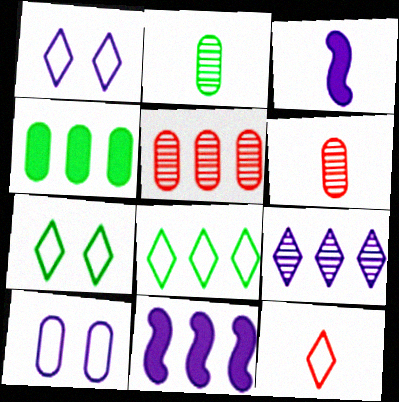[[1, 8, 12], 
[2, 3, 12], 
[3, 5, 7], 
[3, 9, 10], 
[4, 6, 10], 
[5, 8, 11], 
[6, 7, 11]]